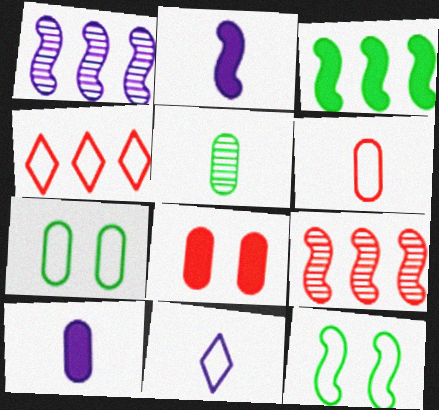[[2, 9, 12], 
[5, 6, 10]]